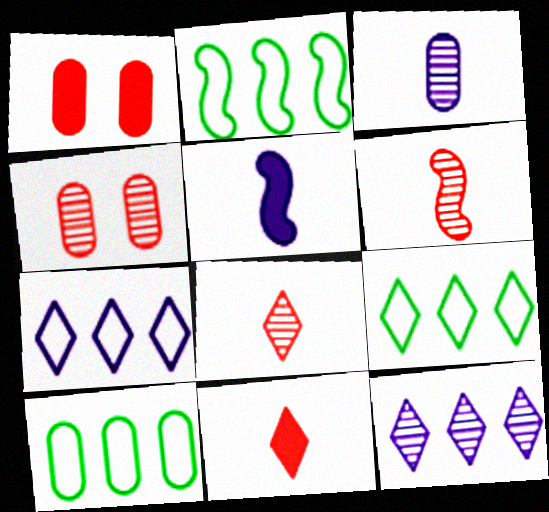[[1, 3, 10], 
[2, 9, 10], 
[4, 5, 9]]